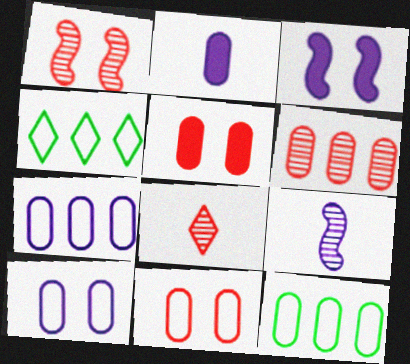[[1, 2, 4], 
[1, 6, 8], 
[3, 8, 12], 
[4, 5, 9]]